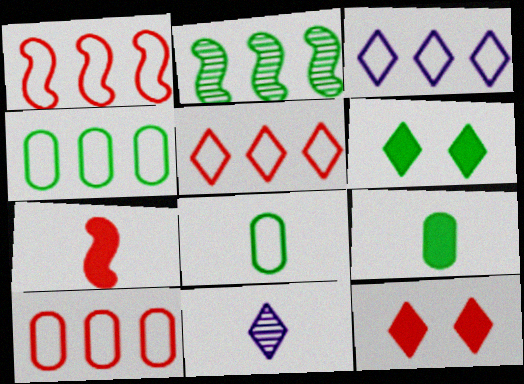[[1, 3, 4], 
[1, 5, 10], 
[2, 6, 8], 
[5, 6, 11], 
[7, 8, 11]]